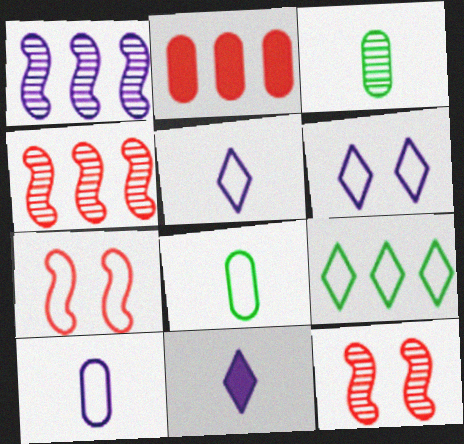[[1, 2, 9], 
[7, 9, 10]]